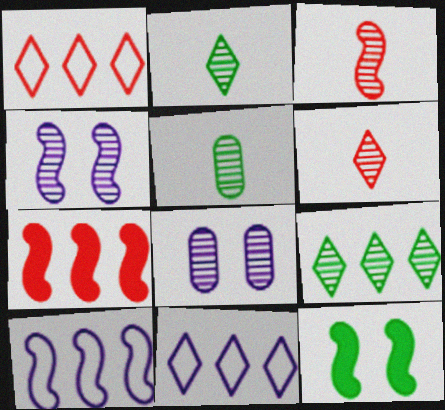[[3, 8, 9], 
[3, 10, 12]]